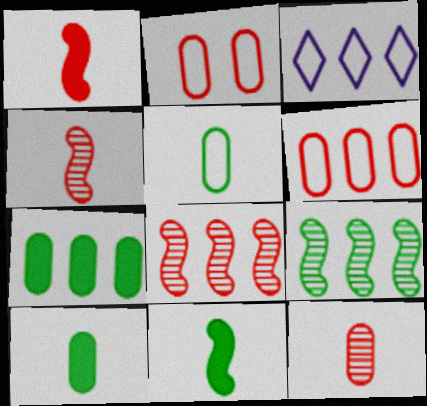[[3, 7, 8]]